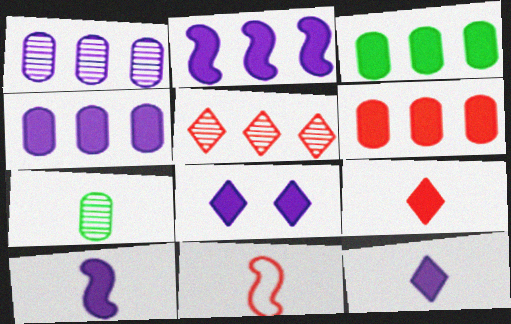[[3, 4, 6], 
[4, 8, 10], 
[7, 11, 12]]